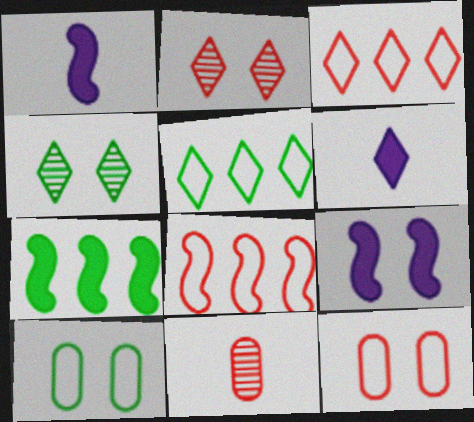[[2, 5, 6], 
[2, 9, 10], 
[3, 4, 6], 
[4, 9, 12], 
[5, 9, 11]]